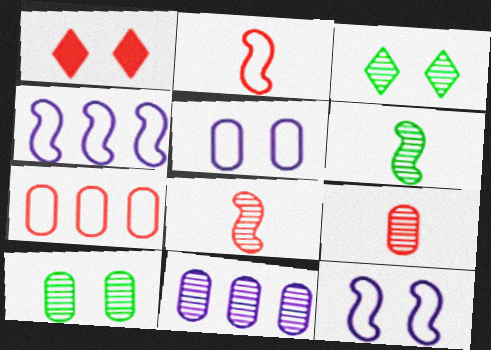[[1, 7, 8], 
[1, 10, 12], 
[3, 8, 11], 
[9, 10, 11]]